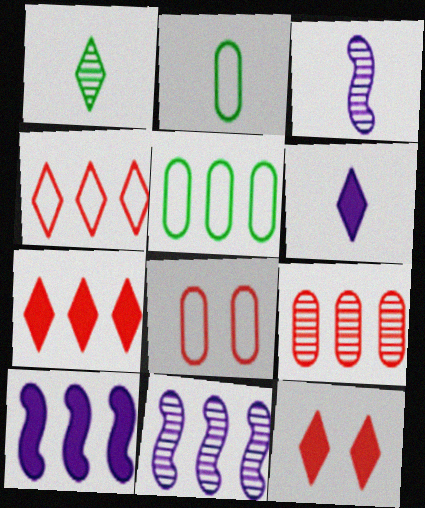[[1, 8, 10], 
[2, 11, 12], 
[3, 5, 12], 
[5, 7, 11]]